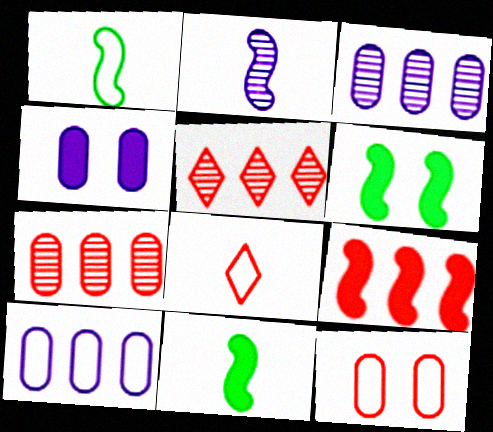[[1, 4, 5], 
[3, 6, 8]]